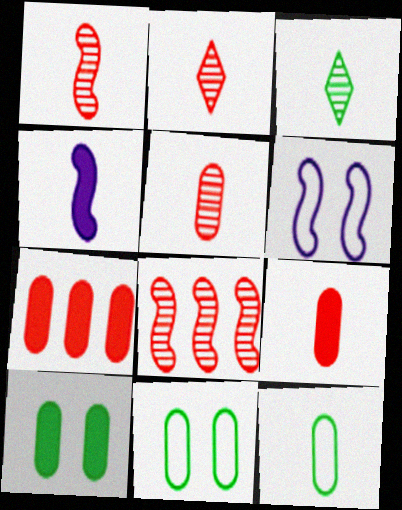[[1, 2, 5], 
[2, 4, 12], 
[3, 6, 7]]